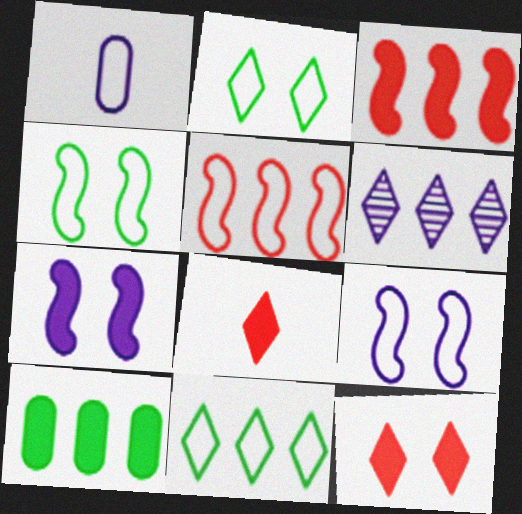[[1, 2, 5], 
[1, 6, 7], 
[2, 6, 8], 
[5, 6, 10], 
[7, 8, 10]]